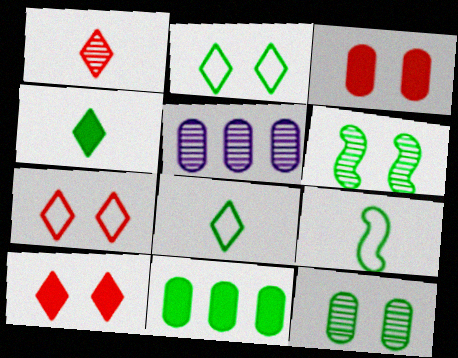[[1, 5, 6], 
[5, 9, 10], 
[6, 8, 11]]